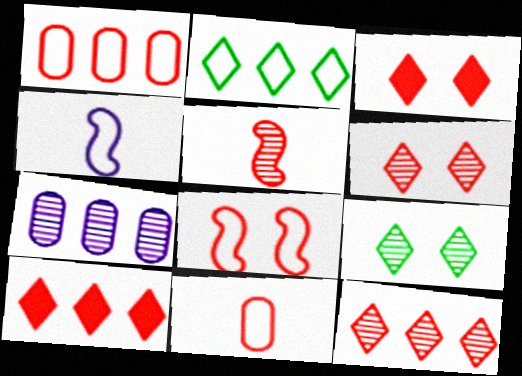[[1, 3, 5], 
[5, 7, 9]]